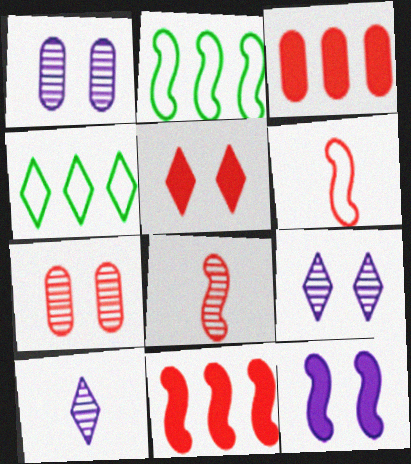[[2, 8, 12], 
[4, 5, 10]]